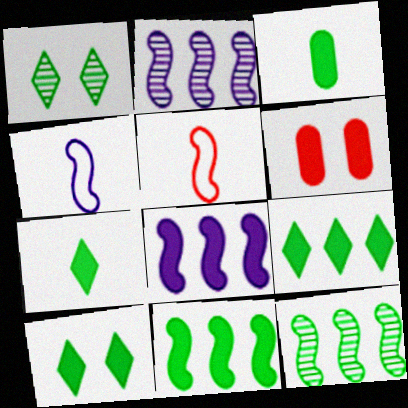[[3, 10, 11], 
[6, 7, 8], 
[7, 9, 10]]